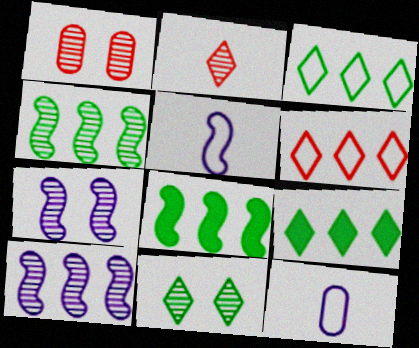[[1, 5, 9], 
[1, 7, 11]]